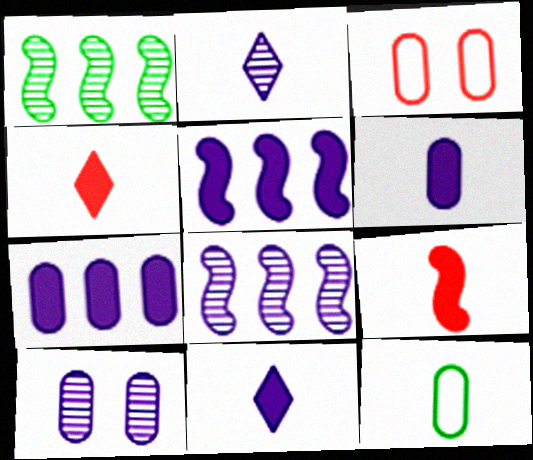[[1, 3, 11], 
[2, 8, 10], 
[2, 9, 12]]